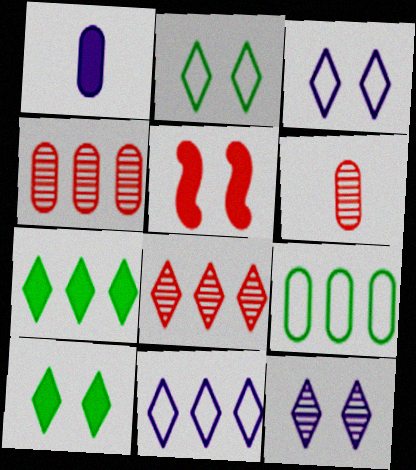[[1, 5, 7], 
[7, 8, 11]]